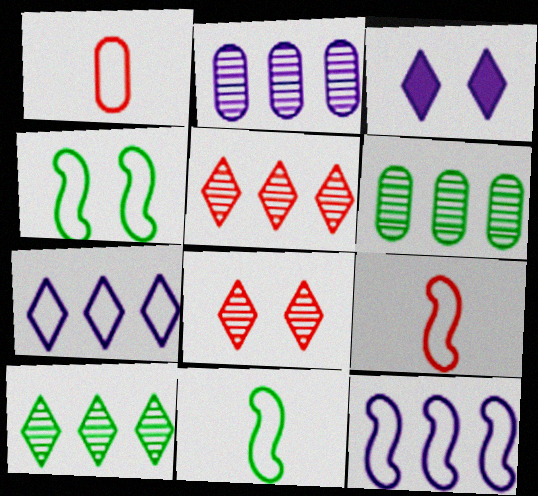[[1, 4, 7], 
[3, 6, 9], 
[4, 9, 12]]